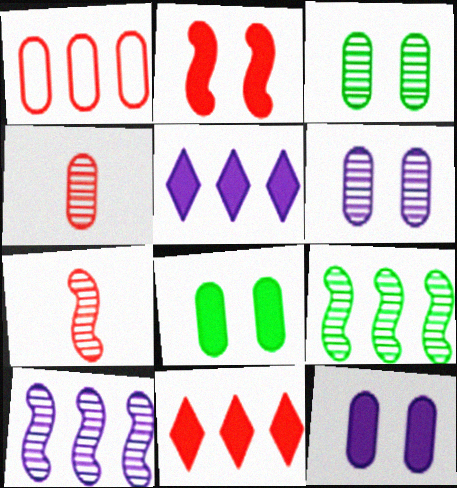[[1, 5, 9]]